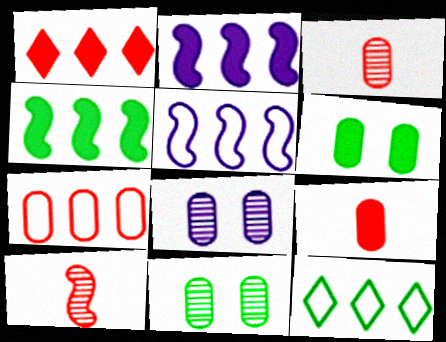[[5, 7, 12]]